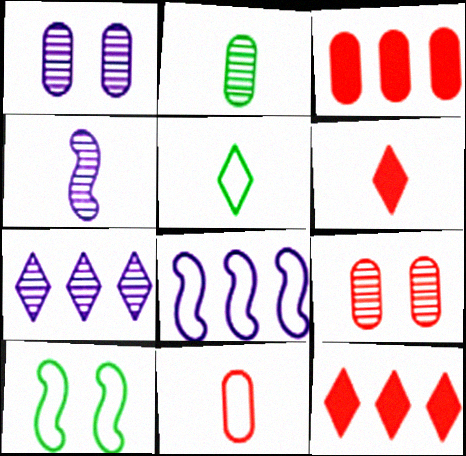[[1, 4, 7], 
[3, 9, 11]]